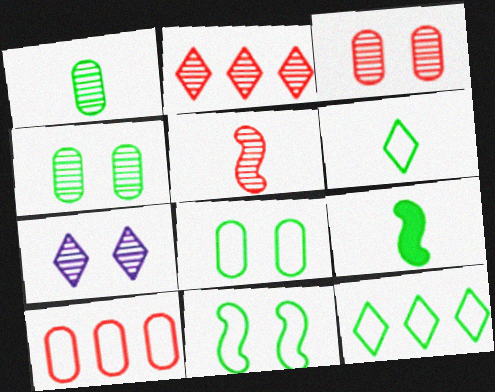[[1, 6, 9], 
[2, 3, 5], 
[4, 9, 12], 
[7, 9, 10]]